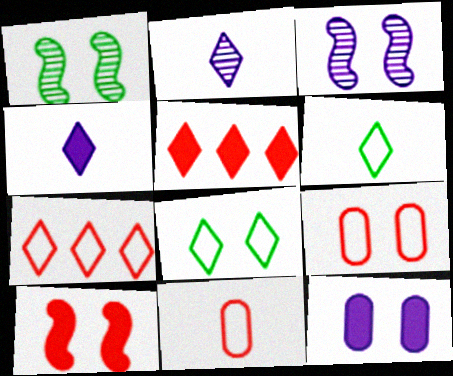[[2, 5, 8]]